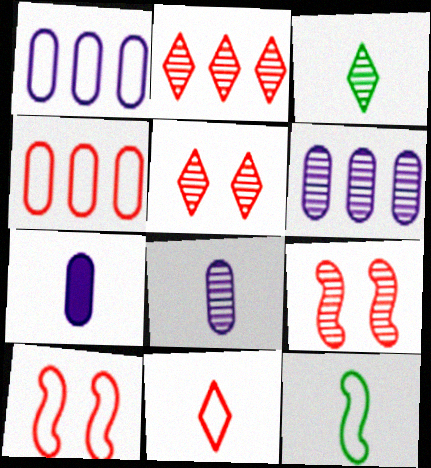[[3, 6, 9], 
[4, 10, 11]]